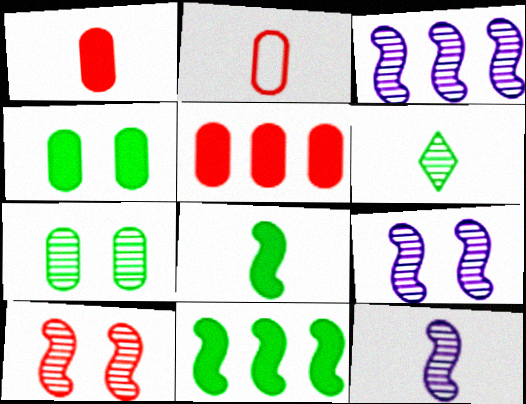[[3, 9, 12]]